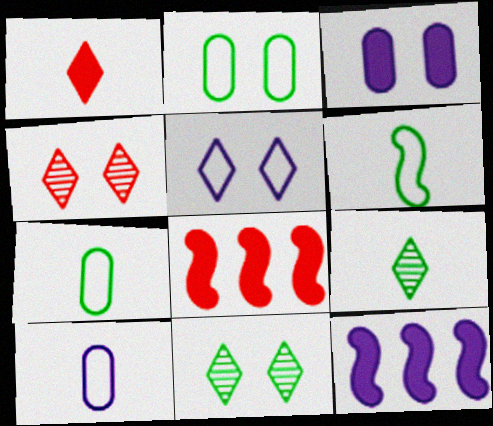[[4, 7, 12], 
[8, 10, 11]]